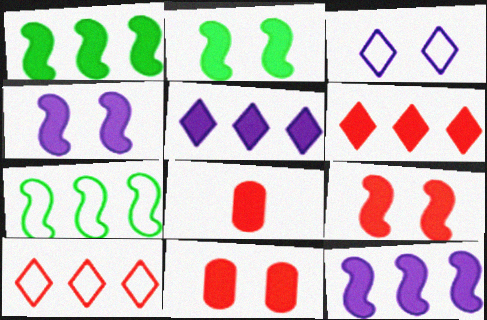[[2, 4, 9], 
[2, 5, 8], 
[6, 8, 9]]